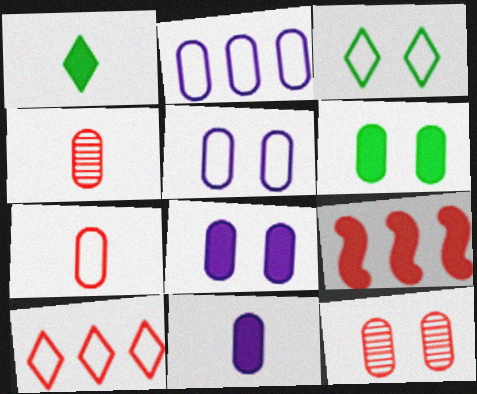[[1, 8, 9], 
[2, 4, 6], 
[5, 6, 12]]